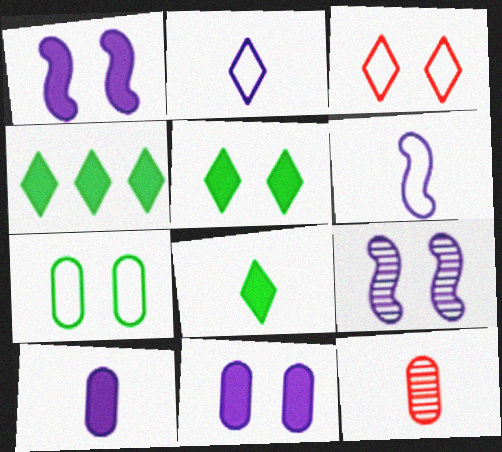[[4, 5, 8], 
[6, 8, 12]]